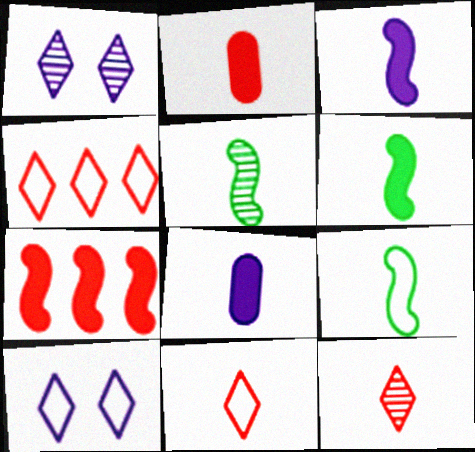[[5, 6, 9], 
[5, 8, 11], 
[8, 9, 12]]